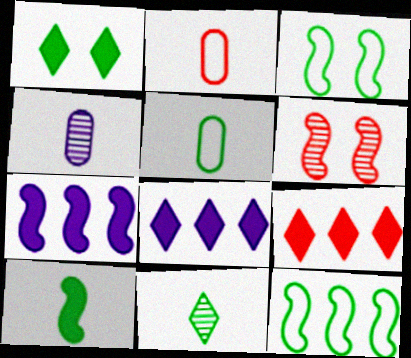[[2, 6, 9], 
[3, 4, 9], 
[5, 6, 8], 
[5, 10, 11]]